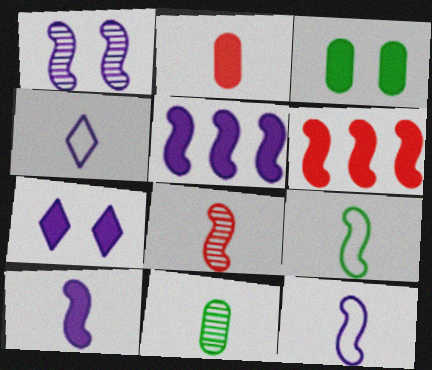[[1, 5, 12], 
[1, 6, 9], 
[8, 9, 10]]